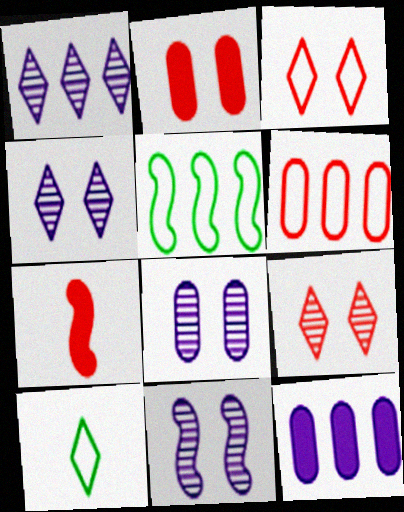[[4, 8, 11], 
[5, 7, 11], 
[6, 7, 9]]